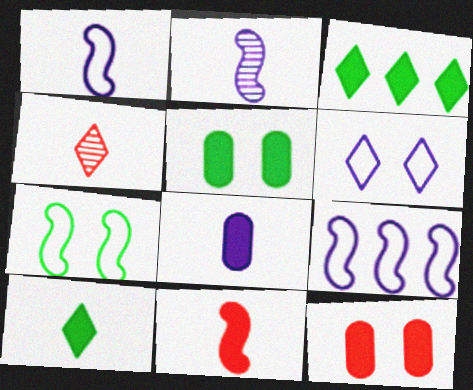[[3, 4, 6], 
[4, 5, 9], 
[8, 10, 11]]